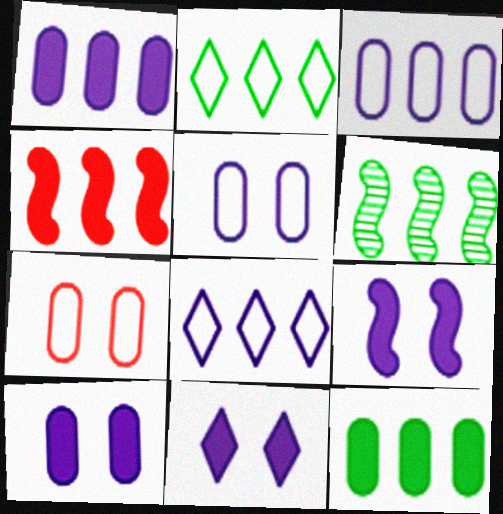[[2, 6, 12], 
[9, 10, 11]]